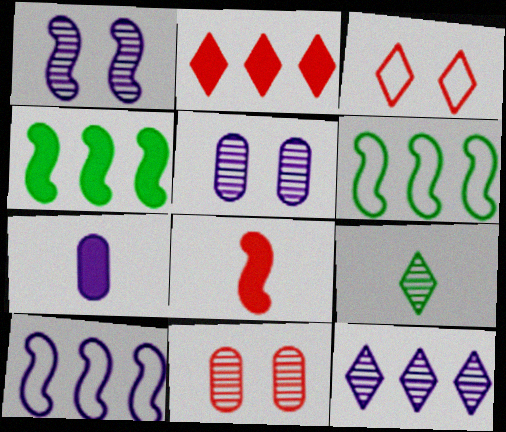[[1, 6, 8]]